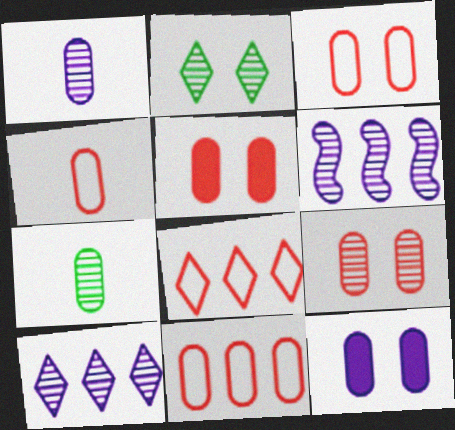[[3, 4, 11], 
[3, 5, 9], 
[7, 11, 12]]